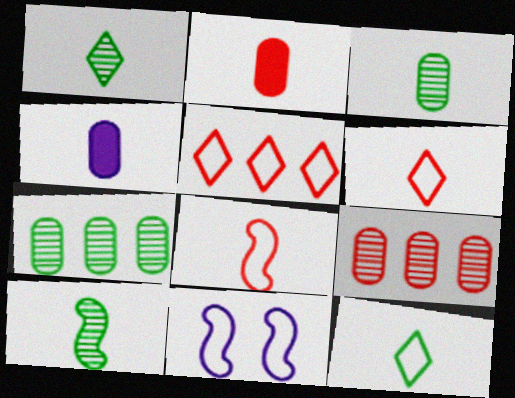[[1, 3, 10], 
[1, 4, 8], 
[4, 6, 10]]